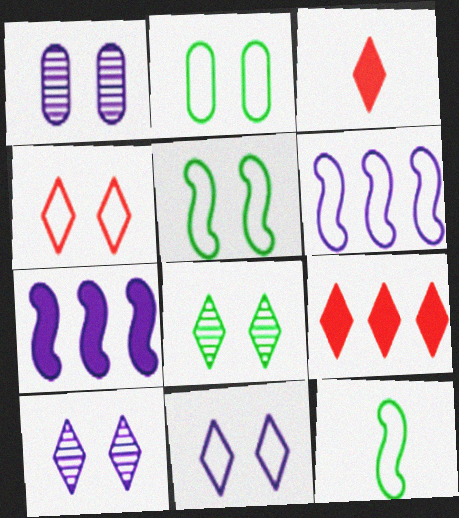[[1, 9, 12]]